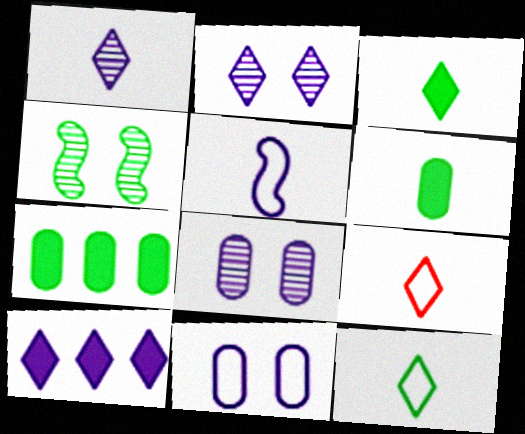[[1, 3, 9], 
[4, 7, 12], 
[5, 8, 10]]